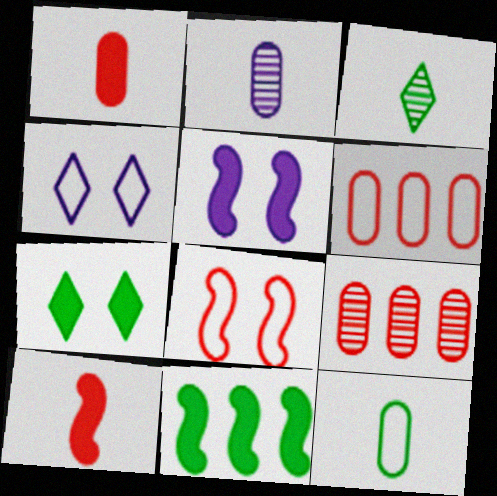[[1, 2, 12], 
[3, 5, 6], 
[5, 10, 11]]